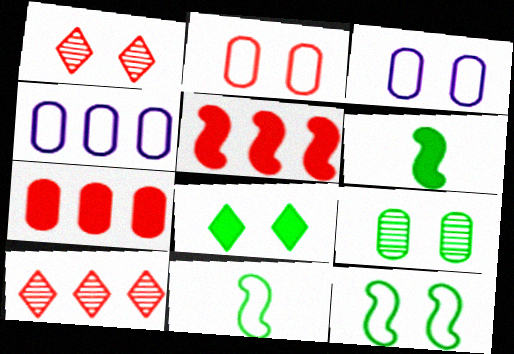[[1, 4, 6], 
[3, 6, 10], 
[8, 9, 12]]